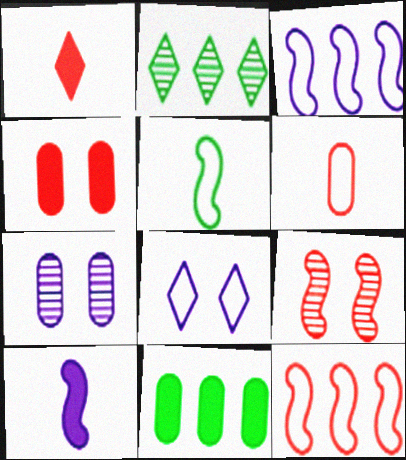[[1, 2, 8], 
[6, 7, 11]]